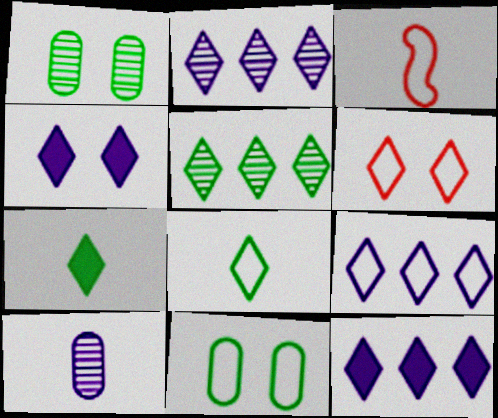[[1, 3, 12], 
[2, 6, 7], 
[2, 9, 12], 
[3, 7, 10], 
[3, 9, 11], 
[6, 8, 9]]